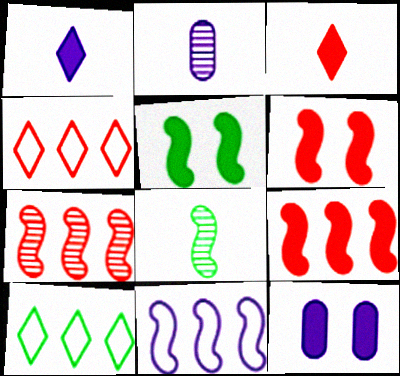[[2, 4, 5], 
[2, 6, 10], 
[4, 8, 12], 
[6, 8, 11]]